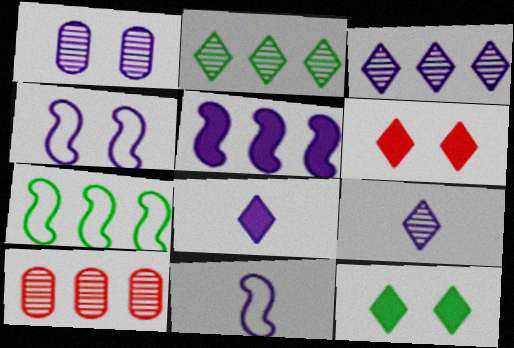[[10, 11, 12]]